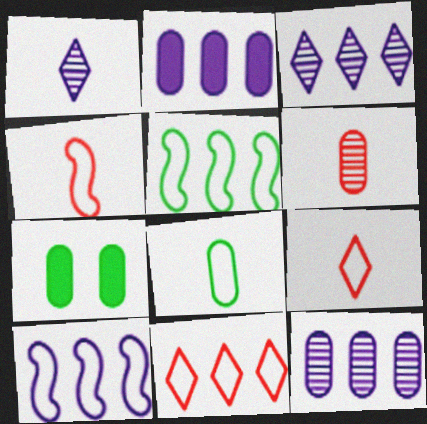[[2, 3, 10], 
[3, 4, 7]]